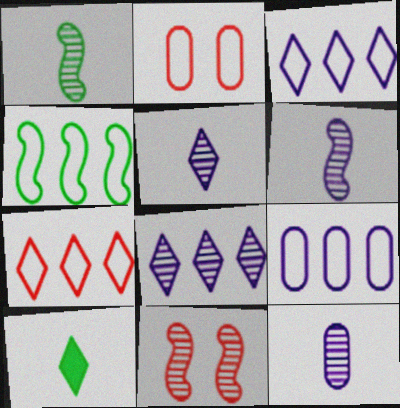[[4, 7, 9], 
[5, 6, 12], 
[9, 10, 11]]